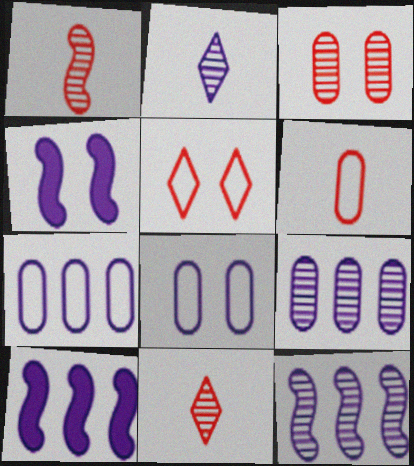[[2, 4, 7], 
[2, 8, 10]]